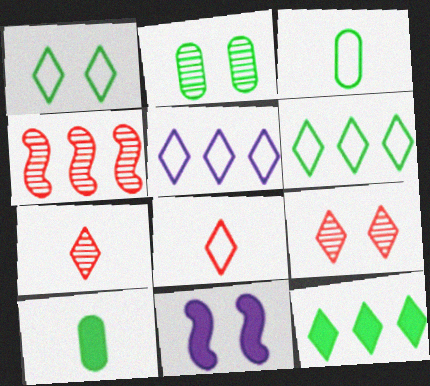[[1, 5, 8]]